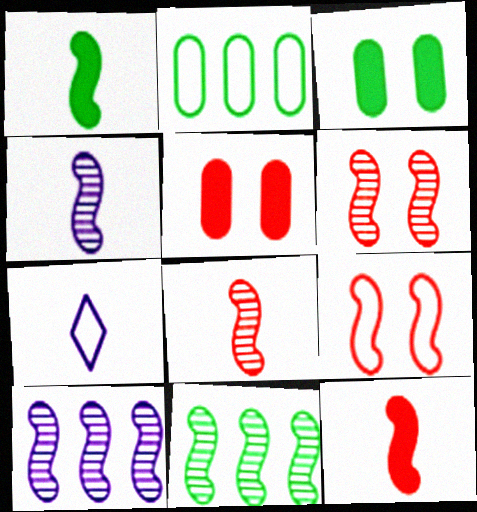[[1, 9, 10], 
[2, 7, 9], 
[4, 6, 11], 
[5, 7, 11]]